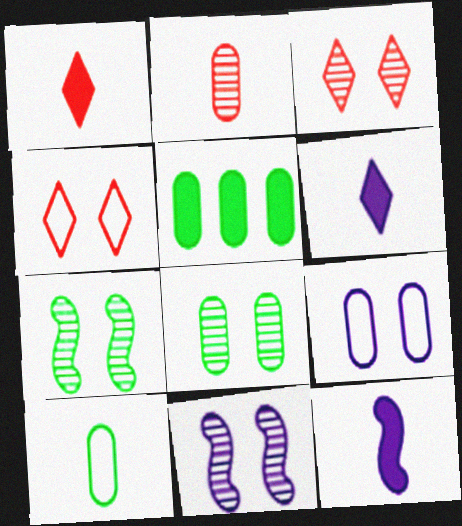[[2, 5, 9], 
[3, 8, 11], 
[5, 8, 10]]